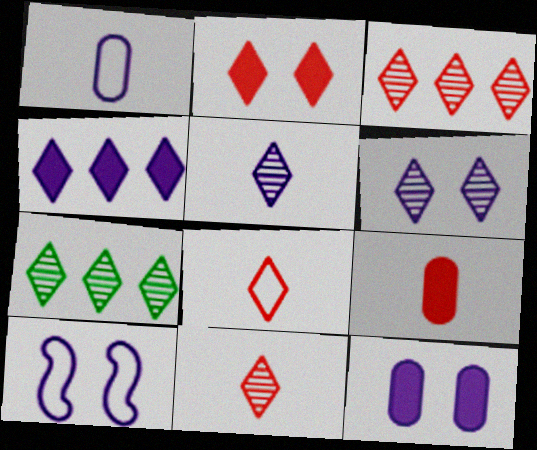[[2, 3, 8], 
[6, 7, 11], 
[6, 10, 12], 
[7, 9, 10]]